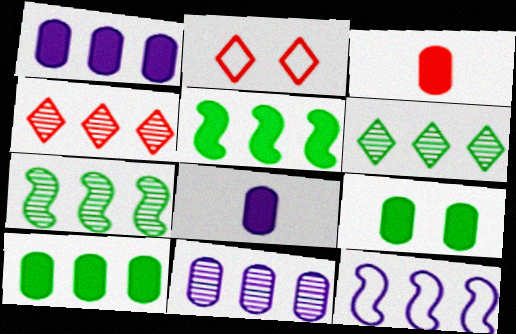[[1, 3, 9], 
[2, 7, 8], 
[4, 7, 11], 
[4, 10, 12]]